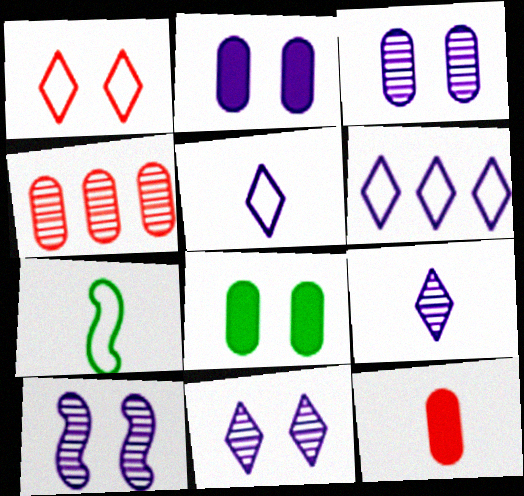[[1, 8, 10], 
[3, 10, 11], 
[7, 9, 12]]